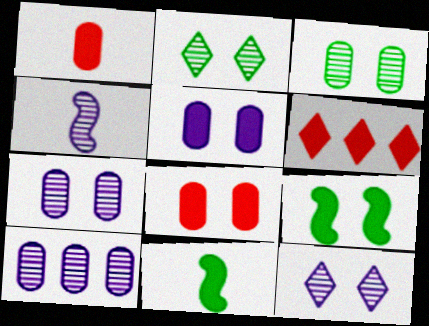[[4, 10, 12], 
[5, 6, 11]]